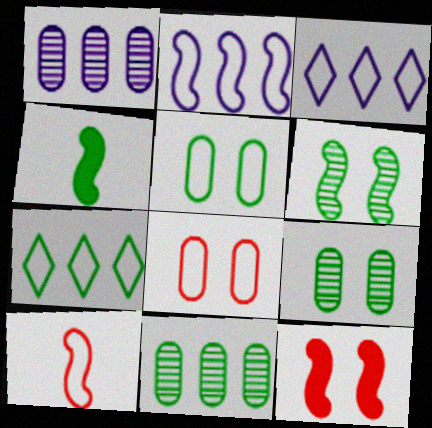[[3, 5, 10], 
[4, 7, 9]]